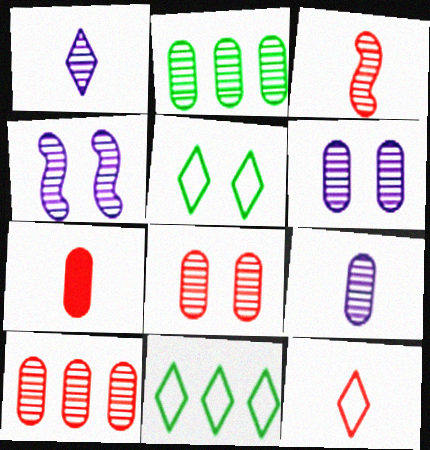[[2, 8, 9], 
[3, 7, 12], 
[4, 7, 11]]